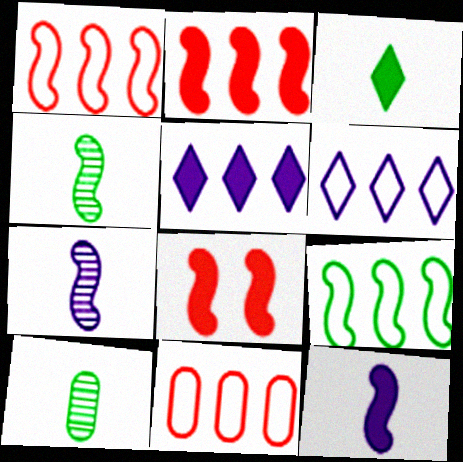[[6, 8, 10], 
[6, 9, 11], 
[7, 8, 9]]